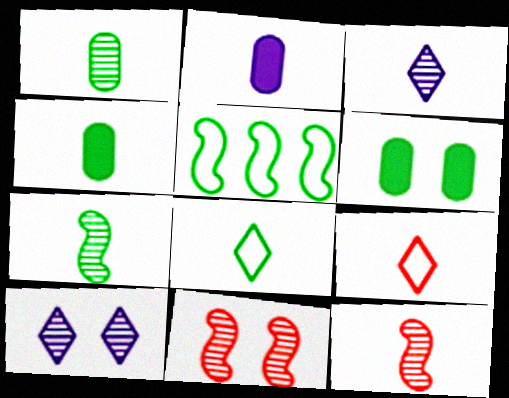[[1, 3, 12], 
[2, 7, 9], 
[2, 8, 12], 
[4, 7, 8]]